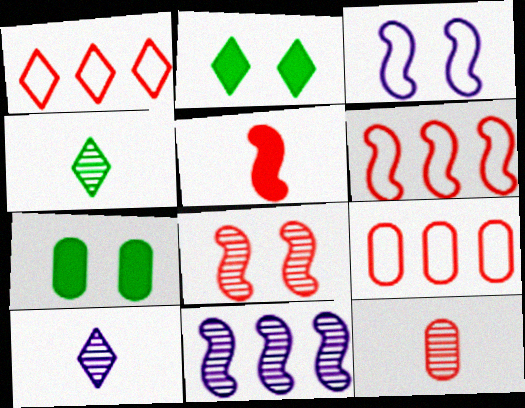[[1, 2, 10], 
[1, 6, 9], 
[5, 6, 8], 
[6, 7, 10]]